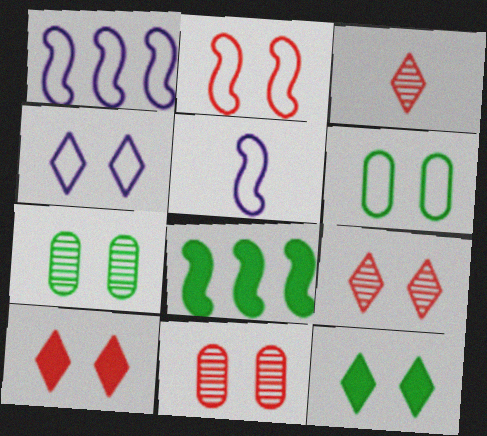[[2, 4, 6], 
[2, 10, 11], 
[4, 9, 12]]